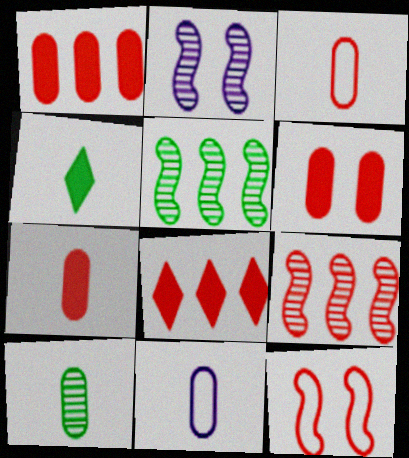[[1, 6, 7], 
[7, 10, 11]]